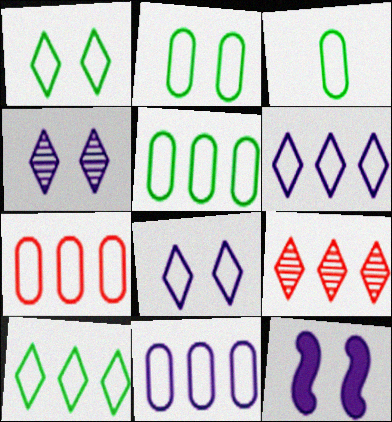[[2, 3, 5], 
[3, 9, 12], 
[5, 7, 11]]